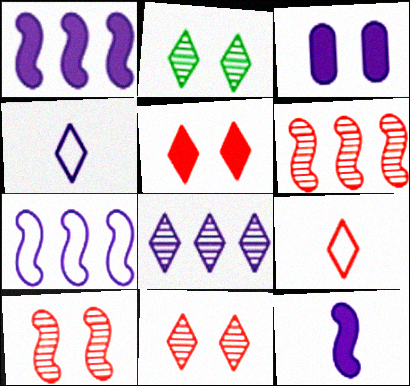[]